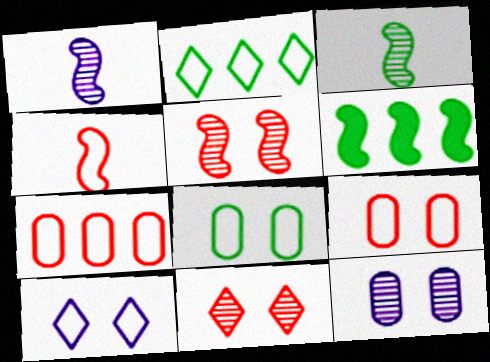[]